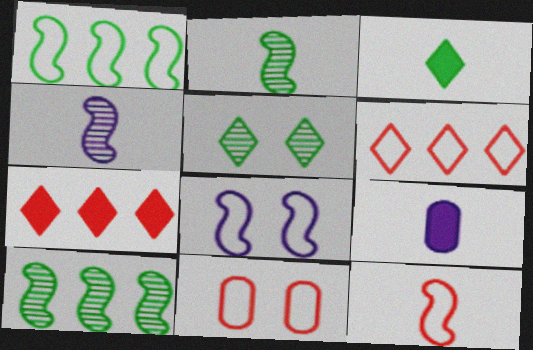[[1, 8, 12], 
[6, 11, 12]]